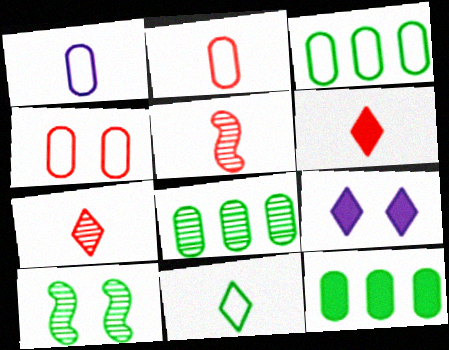[[1, 3, 4], 
[2, 5, 6], 
[3, 5, 9], 
[3, 8, 12], 
[4, 9, 10], 
[10, 11, 12]]